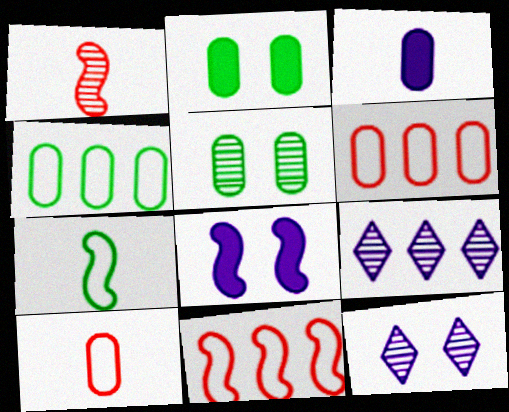[[1, 5, 9], 
[3, 5, 6]]